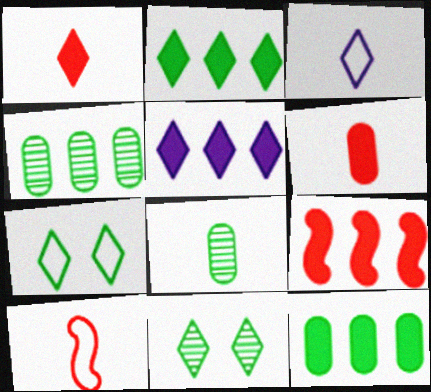[[5, 9, 12]]